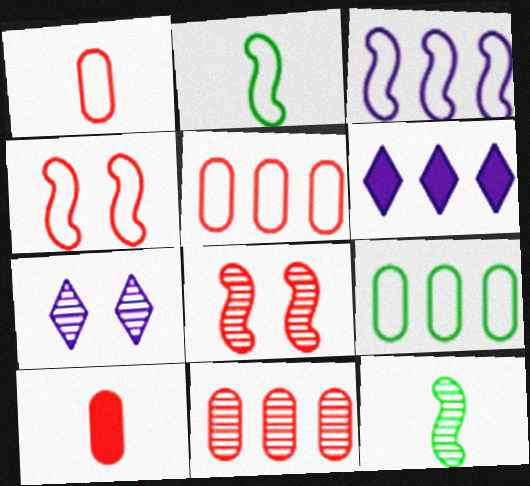[[2, 3, 4], 
[7, 11, 12]]